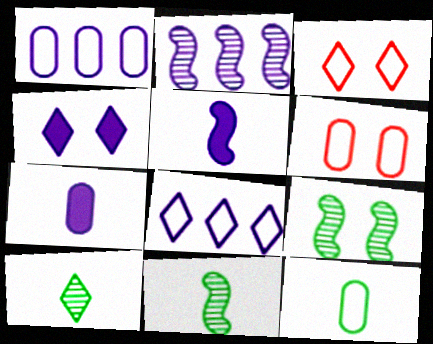[[1, 6, 12], 
[4, 6, 9]]